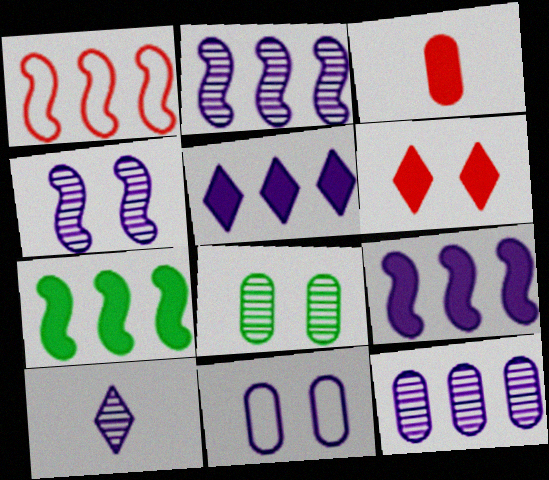[[1, 2, 7], 
[4, 10, 12], 
[9, 10, 11]]